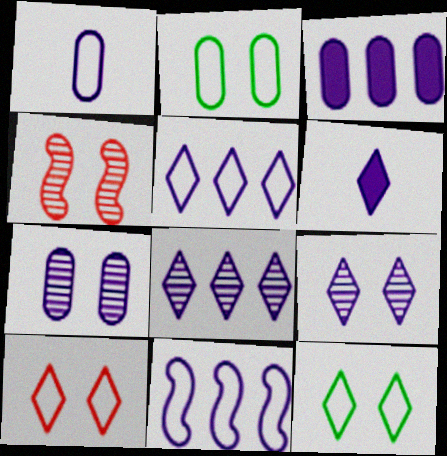[[1, 3, 7], 
[3, 8, 11], 
[5, 6, 9], 
[6, 7, 11]]